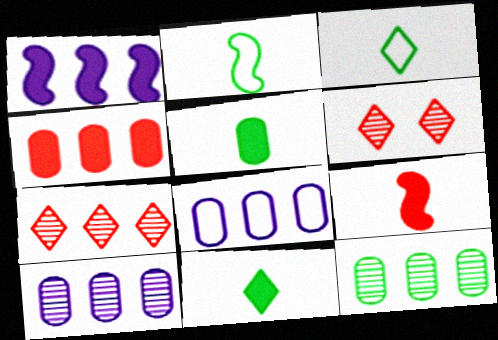[[4, 8, 12]]